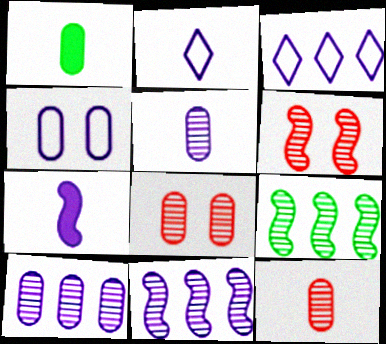[[1, 3, 6], 
[2, 5, 7]]